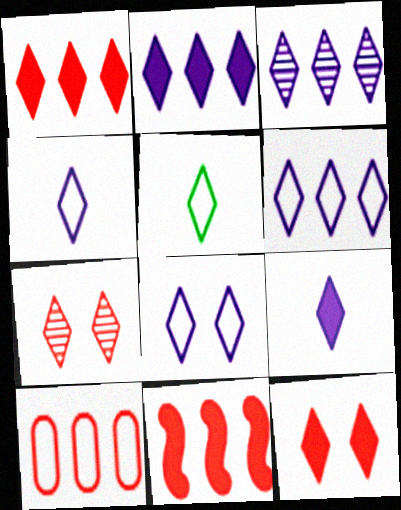[[2, 3, 6], 
[2, 5, 7], 
[3, 5, 12], 
[3, 8, 9], 
[4, 6, 8]]